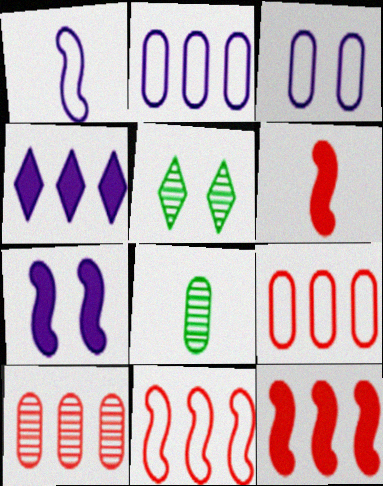[[2, 5, 6]]